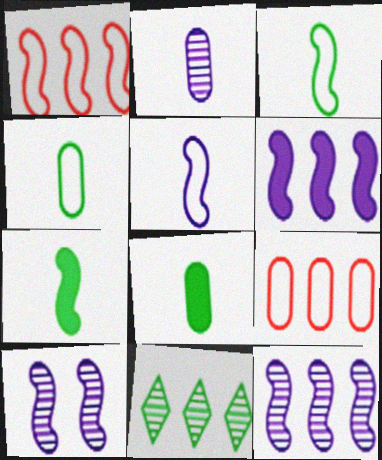[[1, 7, 10], 
[5, 6, 10], 
[6, 9, 11]]